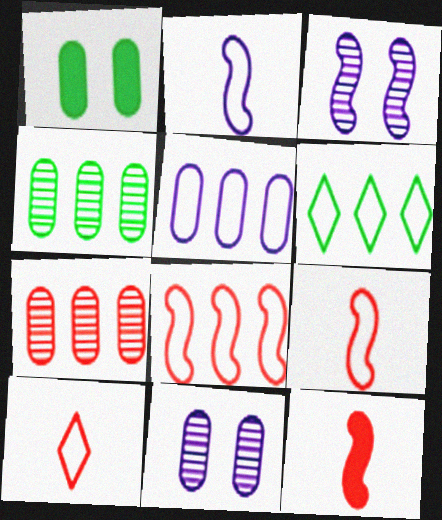[[5, 6, 8], 
[6, 11, 12]]